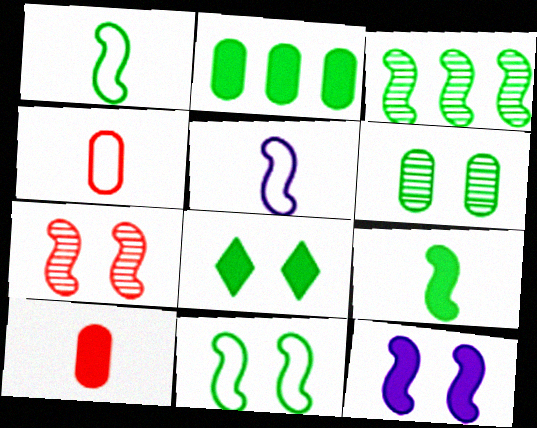[[2, 8, 9], 
[3, 9, 11], 
[6, 8, 11], 
[7, 11, 12]]